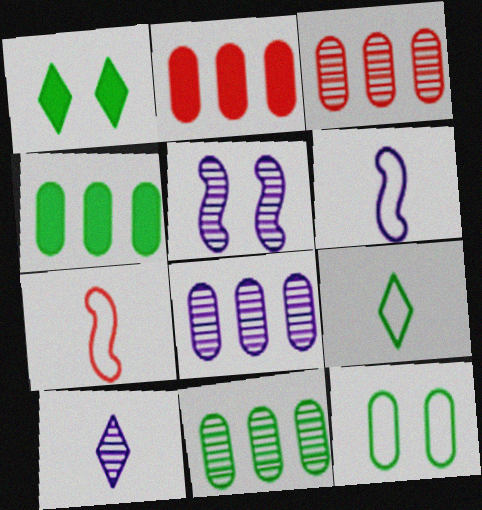[[1, 3, 6], 
[1, 7, 8], 
[2, 5, 9], 
[3, 8, 11], 
[5, 8, 10]]